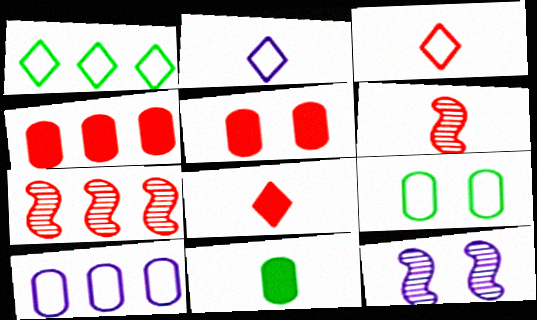[[2, 6, 11], 
[3, 5, 7]]